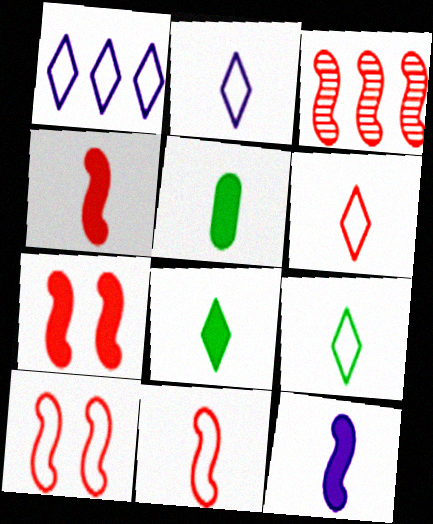[[2, 6, 9], 
[3, 4, 10], 
[3, 7, 11]]